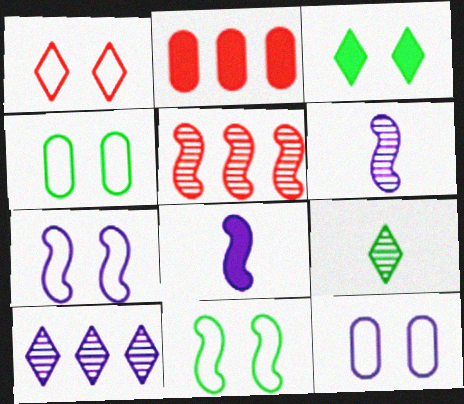[[1, 4, 7], 
[1, 11, 12], 
[2, 3, 8], 
[2, 7, 9], 
[5, 8, 11], 
[8, 10, 12]]